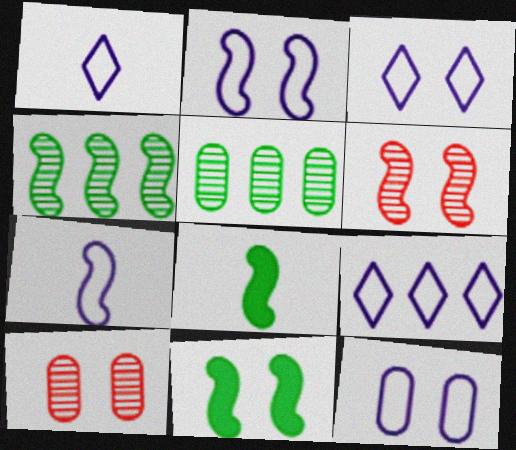[[1, 3, 9], 
[2, 3, 12], 
[2, 6, 11], 
[3, 10, 11], 
[7, 9, 12], 
[8, 9, 10]]